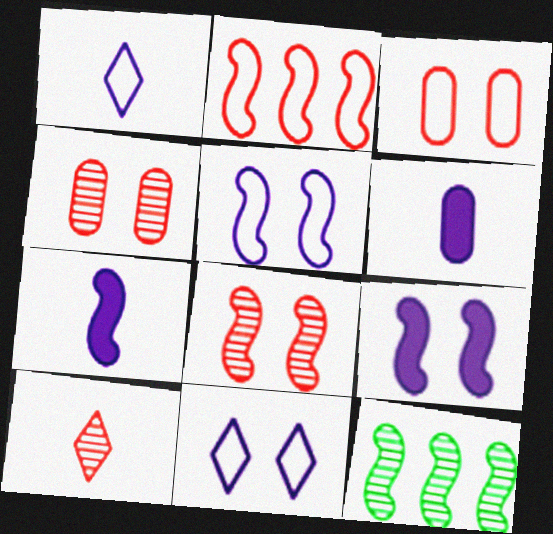[]